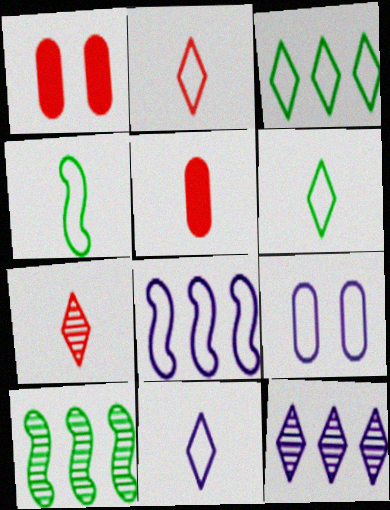[[1, 4, 12], 
[1, 10, 11], 
[2, 6, 11], 
[8, 9, 11]]